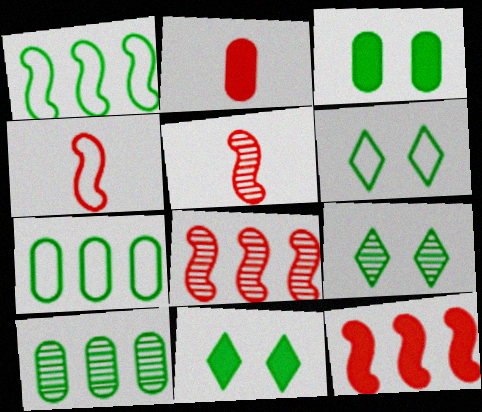[[6, 9, 11]]